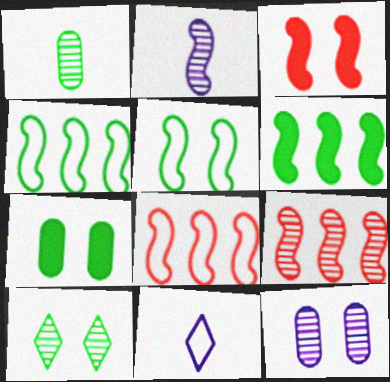[[2, 3, 4], 
[5, 7, 10], 
[7, 9, 11]]